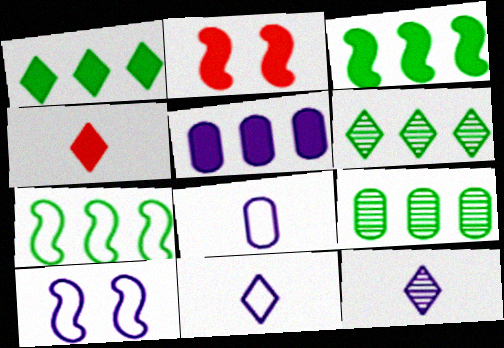[[1, 7, 9], 
[2, 6, 8], 
[2, 9, 11], 
[4, 9, 10], 
[5, 10, 12]]